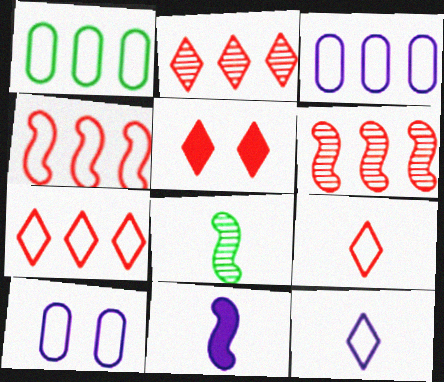[[2, 5, 9], 
[3, 5, 8]]